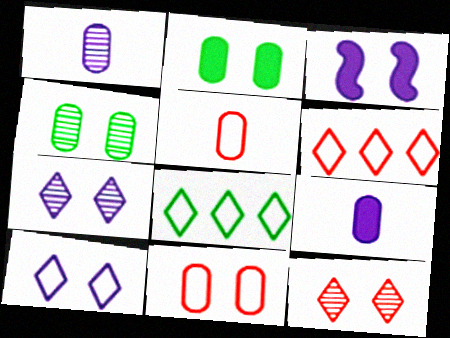[]